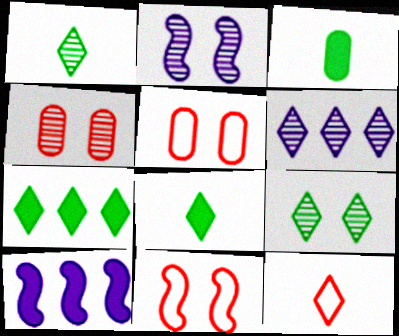[[1, 5, 10], 
[2, 4, 9], 
[3, 6, 11]]